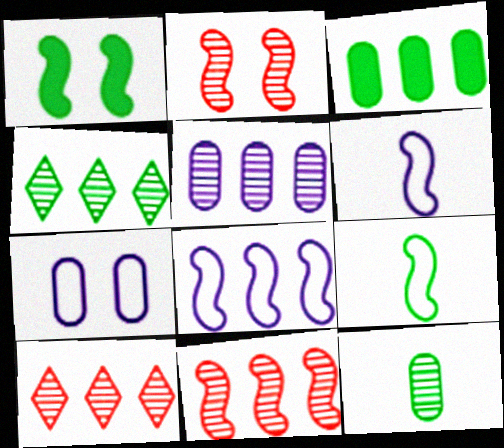[[1, 6, 11], 
[3, 8, 10], 
[4, 5, 11]]